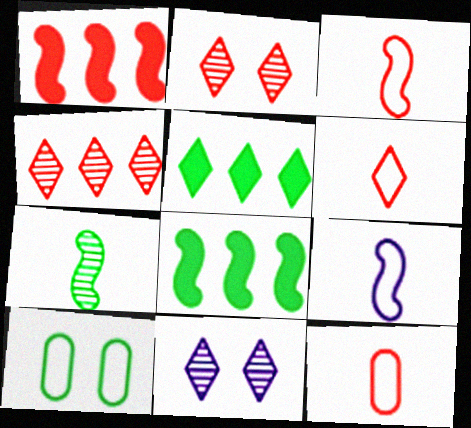[[1, 2, 12], 
[3, 6, 12], 
[5, 6, 11], 
[5, 7, 10], 
[8, 11, 12]]